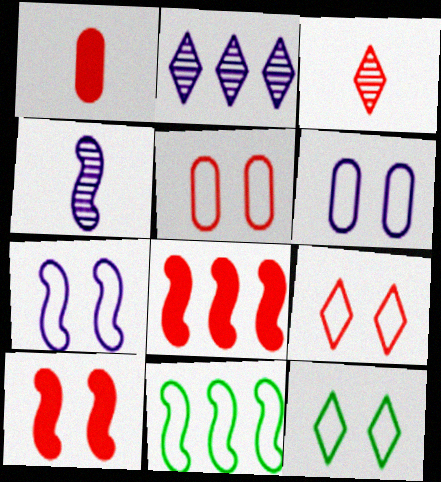[[3, 5, 8], 
[4, 10, 11], 
[5, 7, 12]]